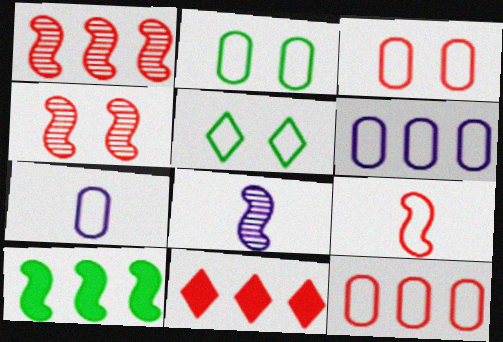[[1, 11, 12], 
[2, 7, 12], 
[2, 8, 11], 
[5, 6, 9]]